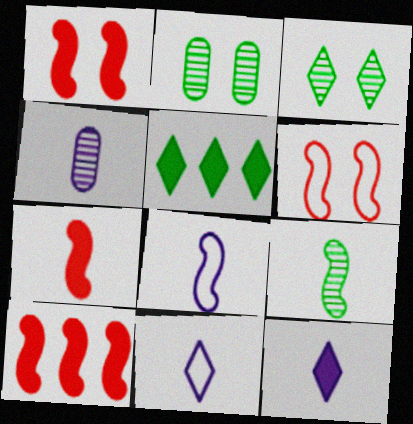[[1, 7, 10], 
[2, 10, 11], 
[4, 5, 6], 
[4, 8, 12], 
[7, 8, 9]]